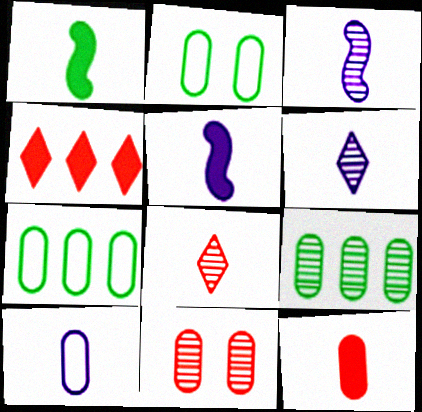[[1, 8, 10], 
[2, 3, 4], 
[5, 6, 10]]